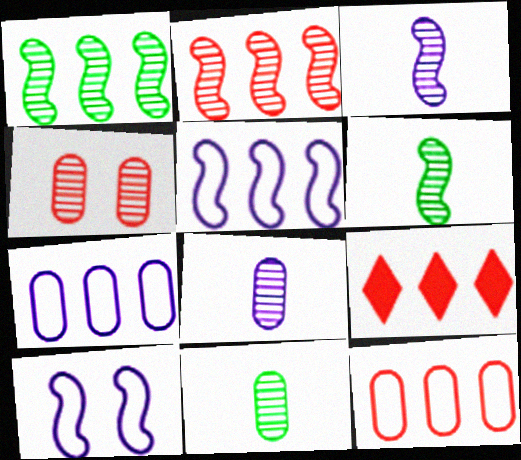[[1, 7, 9], 
[2, 9, 12], 
[9, 10, 11]]